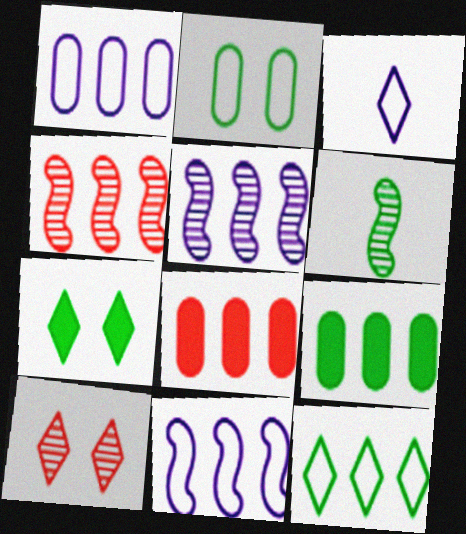[[5, 8, 12]]